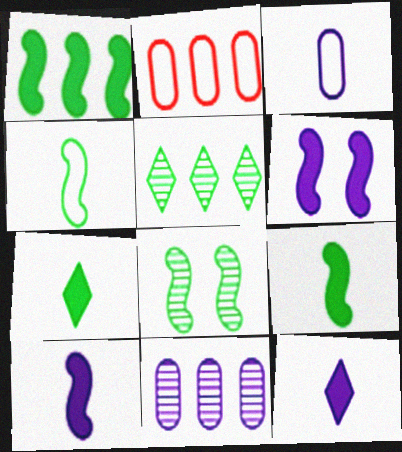[[1, 4, 8], 
[2, 8, 12]]